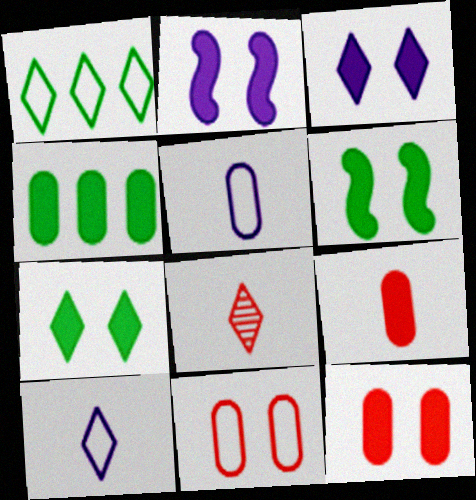[[1, 3, 8], 
[2, 7, 12], 
[3, 6, 12]]